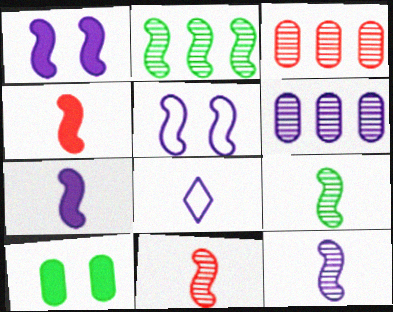[[1, 6, 8], 
[2, 4, 5], 
[9, 11, 12]]